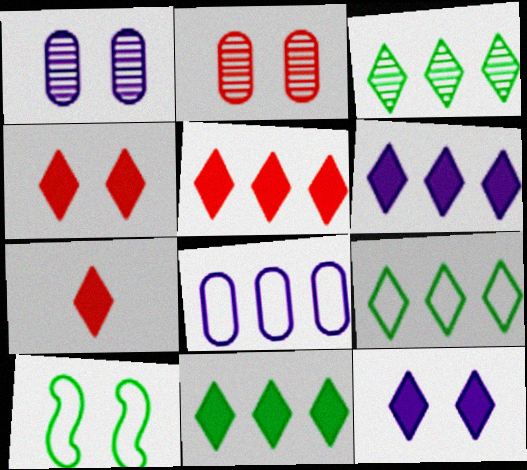[[1, 4, 10], 
[2, 10, 12], 
[3, 9, 11], 
[4, 5, 7], 
[5, 6, 11], 
[7, 11, 12]]